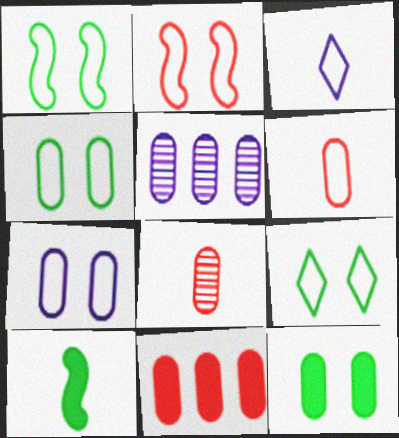[[1, 4, 9], 
[2, 7, 9], 
[3, 8, 10], 
[5, 6, 12]]